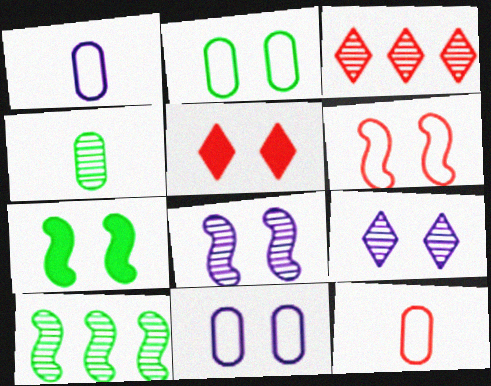[[1, 3, 7], 
[1, 5, 10], 
[2, 5, 8], 
[3, 4, 8], 
[6, 7, 8]]